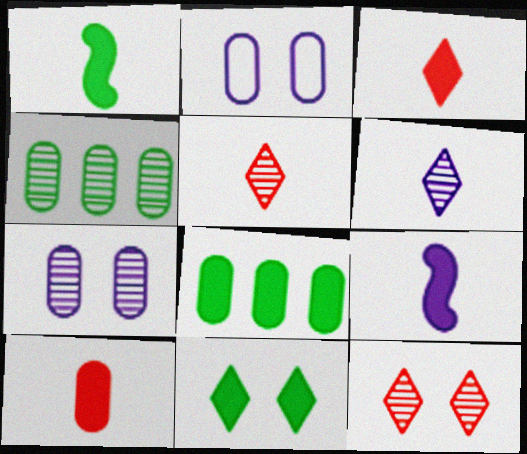[[1, 8, 11], 
[2, 4, 10]]